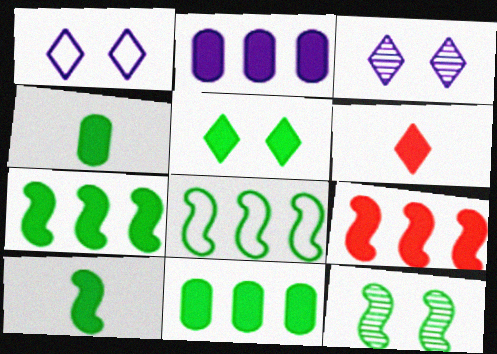[[4, 5, 7], 
[5, 10, 11], 
[8, 10, 12]]